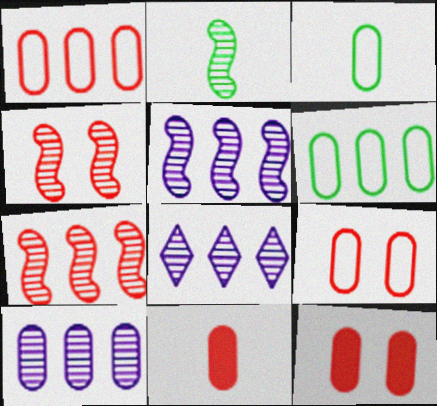[[2, 4, 5], 
[3, 10, 12], 
[5, 8, 10]]